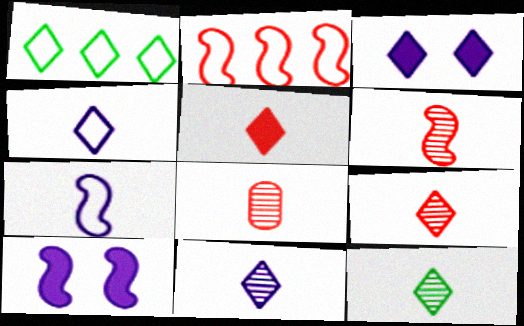[[1, 3, 9], 
[1, 8, 10], 
[4, 5, 12], 
[6, 8, 9], 
[9, 11, 12]]